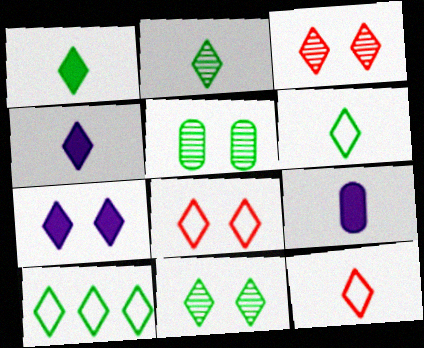[[1, 2, 6], 
[1, 10, 11], 
[2, 4, 12], 
[3, 4, 10], 
[7, 8, 11]]